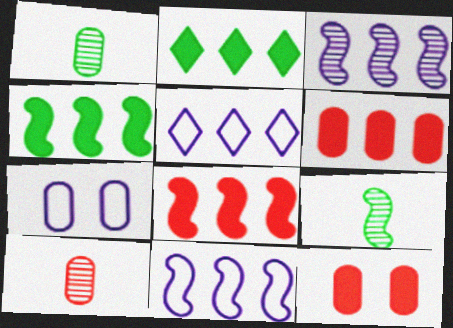[[1, 6, 7], 
[5, 9, 12]]